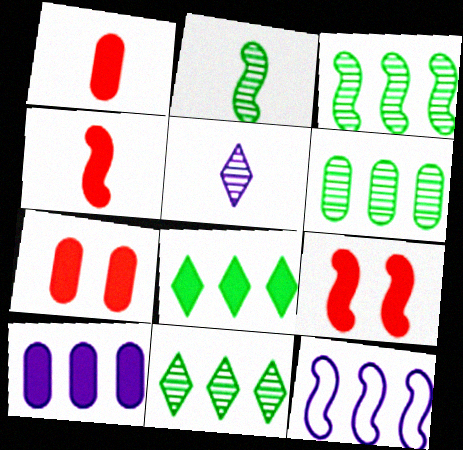[[2, 9, 12], 
[3, 6, 11]]